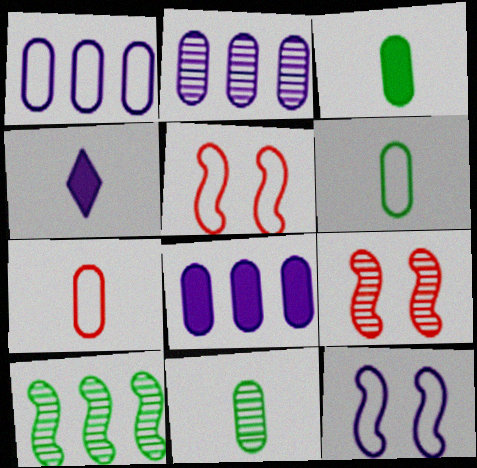[[1, 2, 8], 
[2, 4, 12], 
[3, 6, 11]]